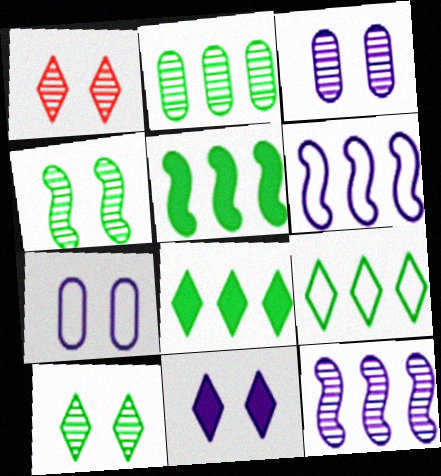[[1, 3, 4], 
[2, 5, 9]]